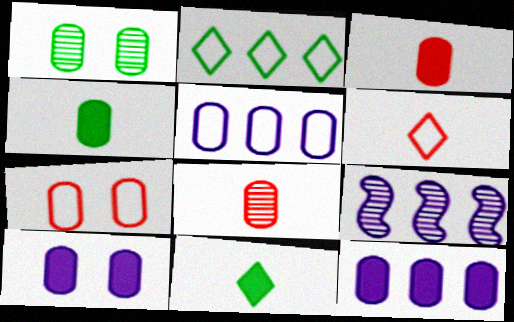[[1, 3, 5], 
[1, 7, 10], 
[7, 9, 11]]